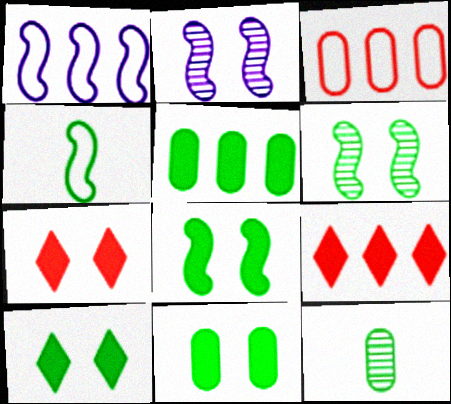[[1, 7, 12], 
[8, 10, 11]]